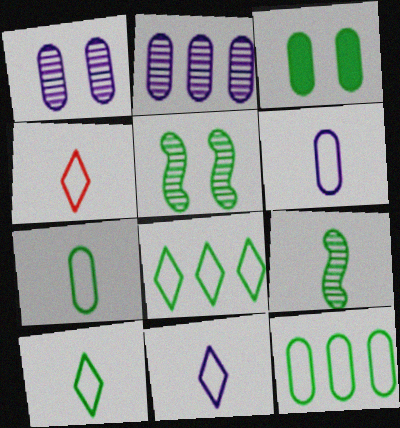[[3, 8, 9], 
[4, 10, 11]]